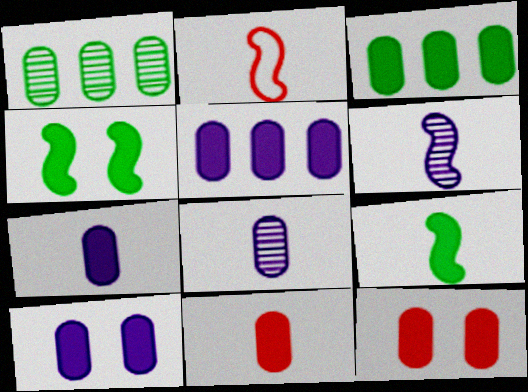[[2, 6, 9], 
[3, 7, 12], 
[3, 10, 11], 
[5, 7, 10]]